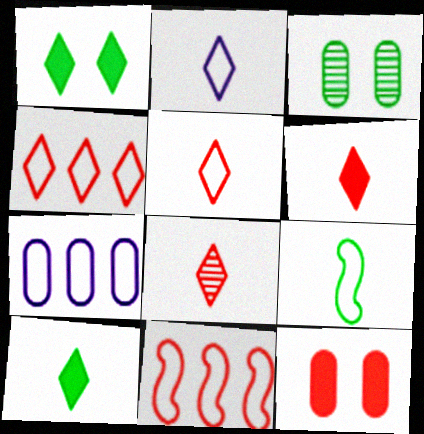[[2, 8, 10], 
[5, 6, 8], 
[8, 11, 12]]